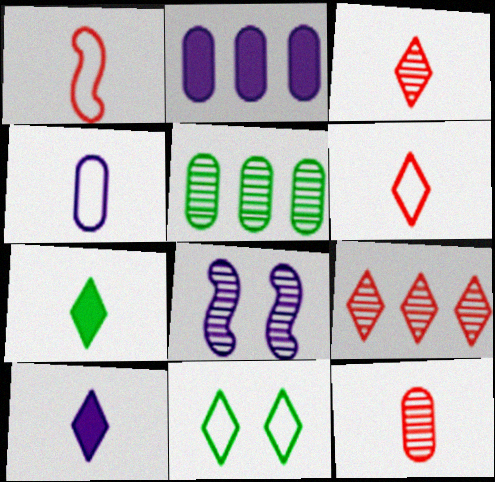[[3, 5, 8], 
[9, 10, 11]]